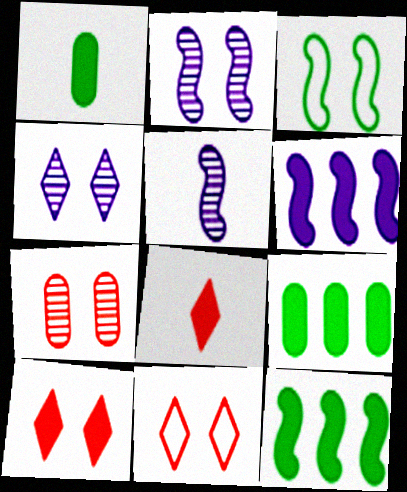[[1, 6, 10], 
[5, 9, 11]]